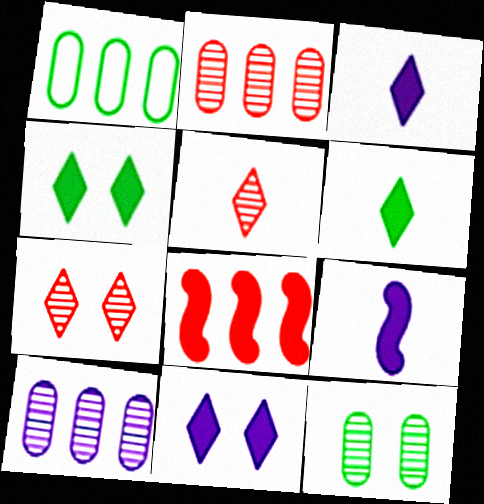[[1, 7, 9]]